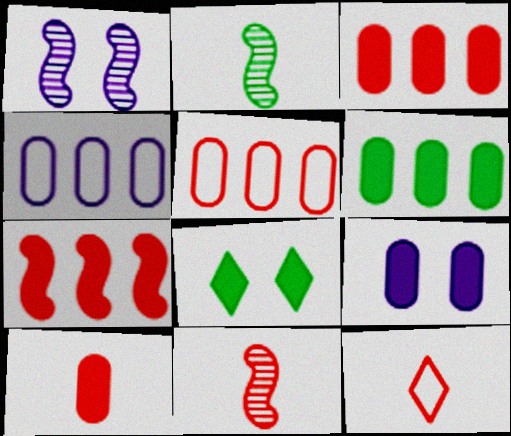[[1, 6, 12], 
[4, 8, 11], 
[6, 9, 10], 
[10, 11, 12]]